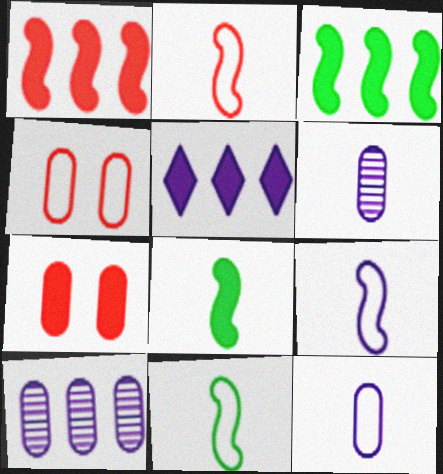[[2, 9, 11], 
[5, 7, 8]]